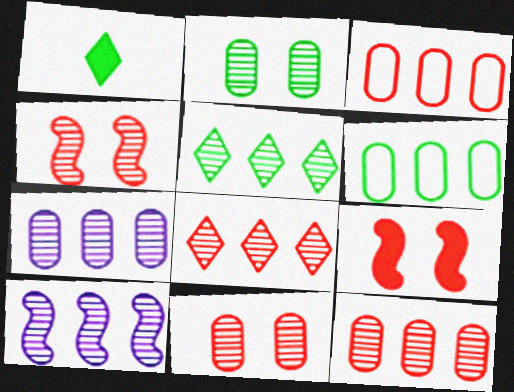[[5, 10, 12]]